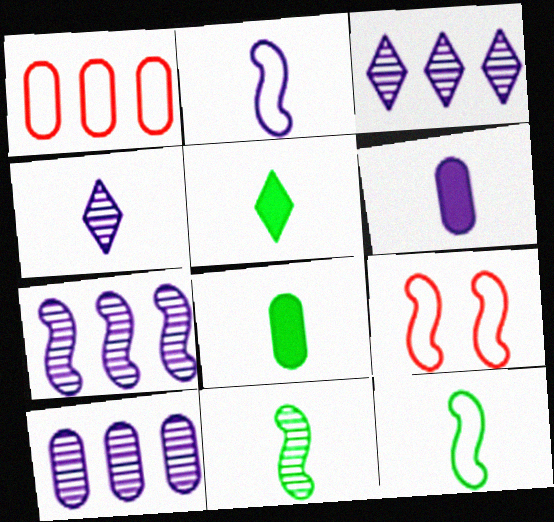[[2, 4, 6], 
[3, 7, 10], 
[3, 8, 9], 
[5, 9, 10]]